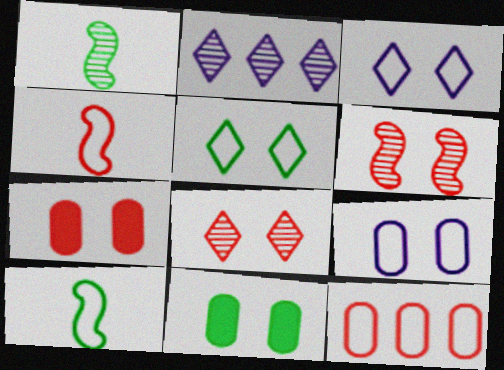[[2, 4, 11], 
[2, 7, 10], 
[3, 6, 11], 
[3, 10, 12]]